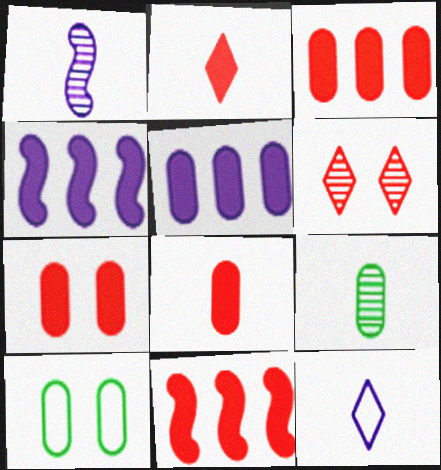[[2, 7, 11], 
[3, 7, 8]]